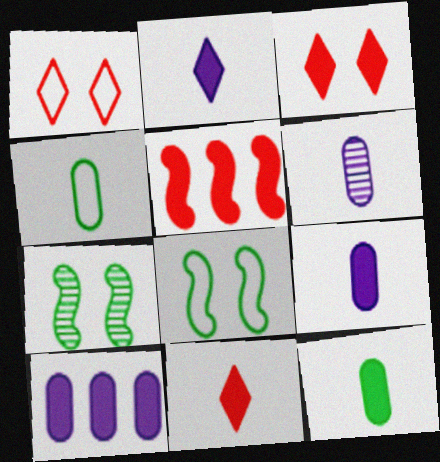[]